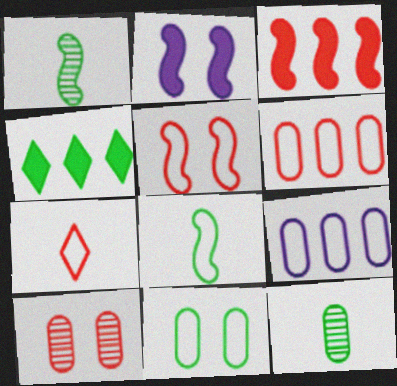[[1, 4, 11], 
[3, 7, 10], 
[5, 6, 7]]